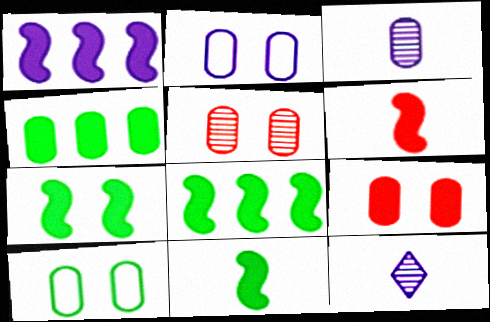[[1, 2, 12], 
[1, 6, 7], 
[7, 8, 11]]